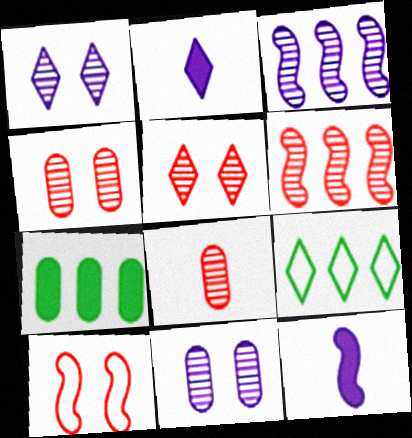[[2, 5, 9], 
[4, 9, 12], 
[5, 6, 8]]